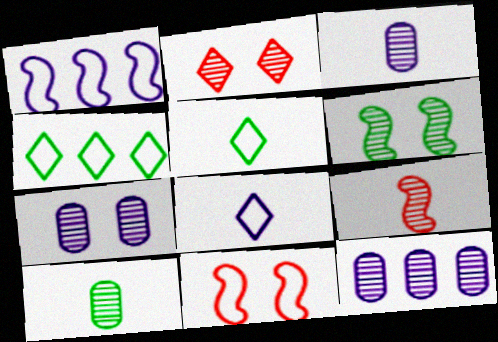[[2, 6, 7], 
[3, 7, 12]]